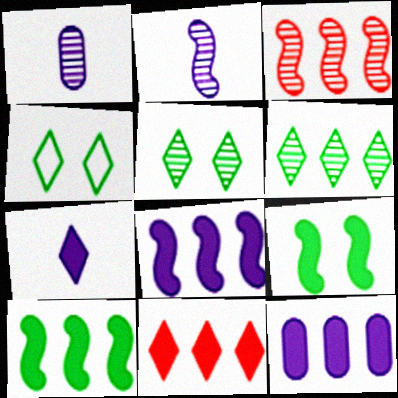[[1, 3, 5], 
[10, 11, 12]]